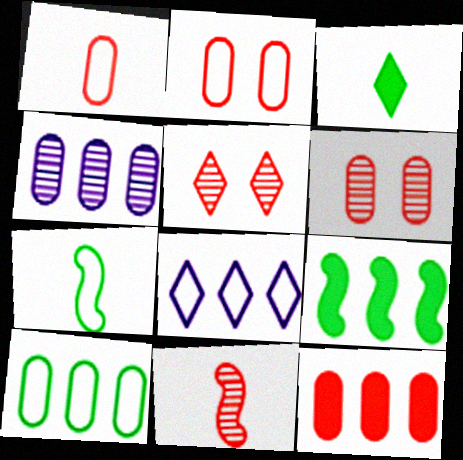[[1, 6, 12], 
[2, 7, 8], 
[3, 5, 8], 
[4, 10, 12]]